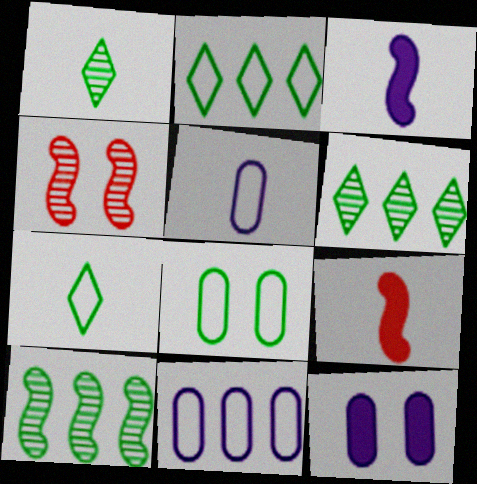[[1, 5, 9]]